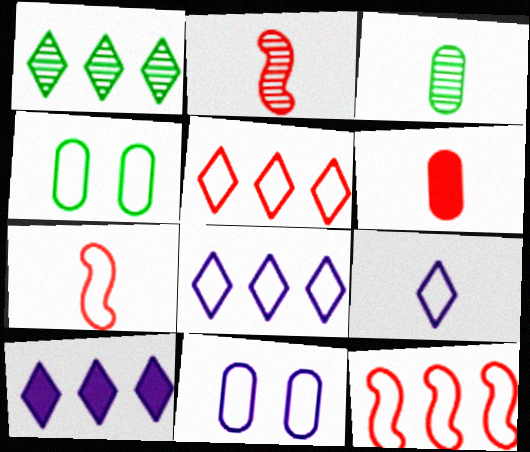[[1, 5, 10], 
[2, 4, 10], 
[4, 7, 8], 
[4, 9, 12]]